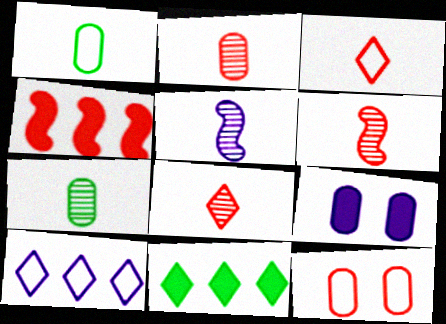[[2, 6, 8], 
[4, 8, 12], 
[5, 7, 8], 
[5, 9, 10], 
[5, 11, 12]]